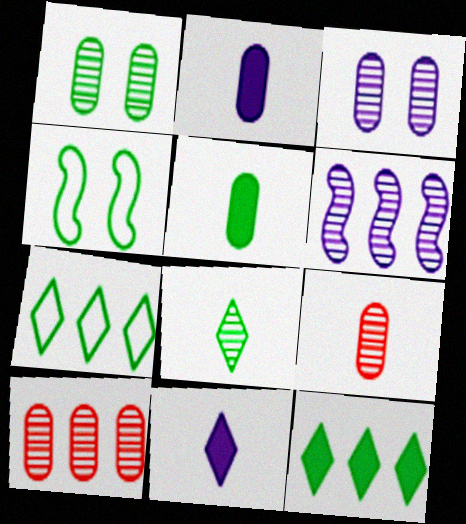[[4, 10, 11]]